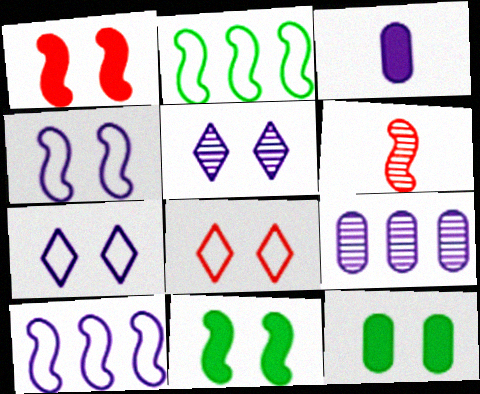[[3, 5, 10], 
[6, 10, 11]]